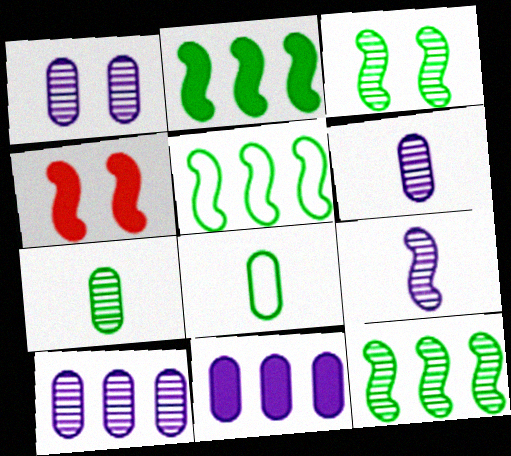[[1, 6, 10], 
[2, 5, 12], 
[4, 5, 9]]